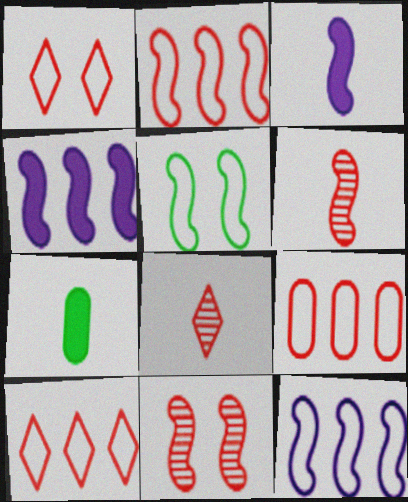[[2, 9, 10], 
[4, 5, 6]]